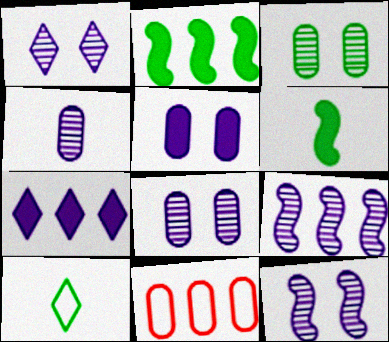[[1, 4, 9], 
[1, 6, 11], 
[1, 8, 12], 
[2, 3, 10]]